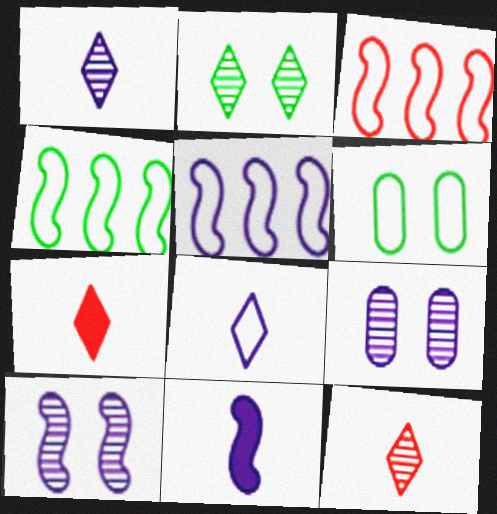[[3, 4, 5], 
[3, 6, 8], 
[4, 7, 9], 
[5, 10, 11]]